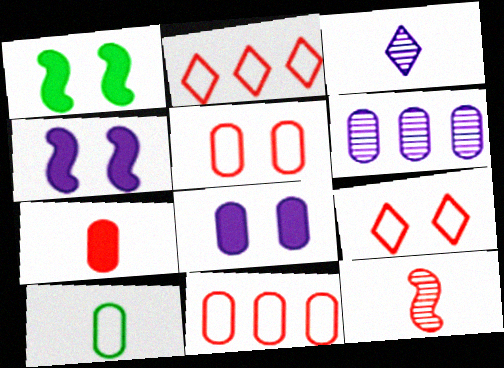[[1, 3, 11]]